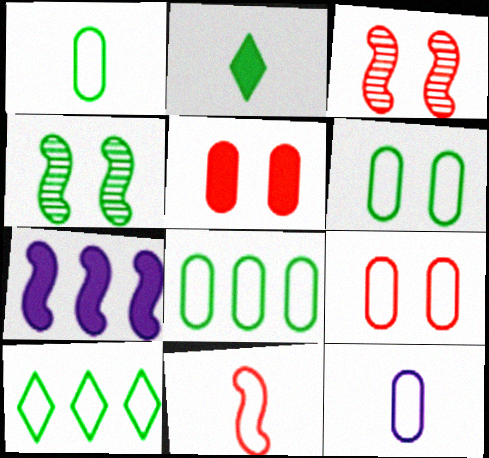[[1, 6, 8], 
[2, 4, 8], 
[2, 5, 7], 
[4, 7, 11], 
[8, 9, 12]]